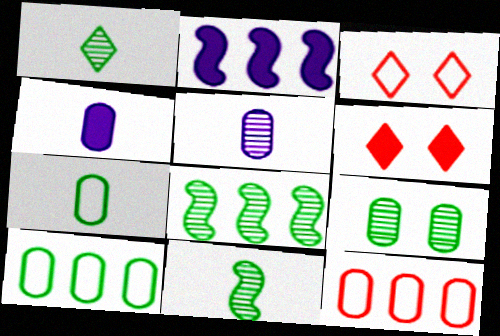[[1, 8, 9], 
[3, 4, 8], 
[4, 9, 12]]